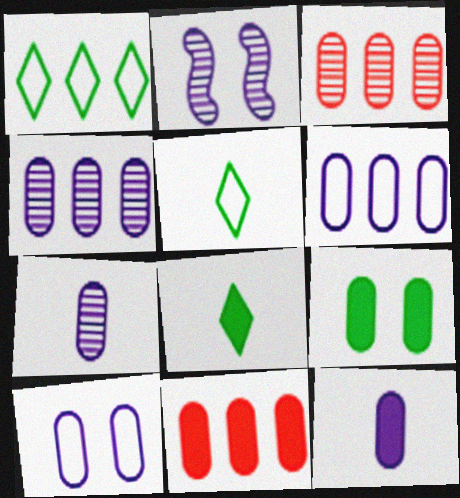[[2, 5, 11], 
[4, 10, 12], 
[9, 11, 12]]